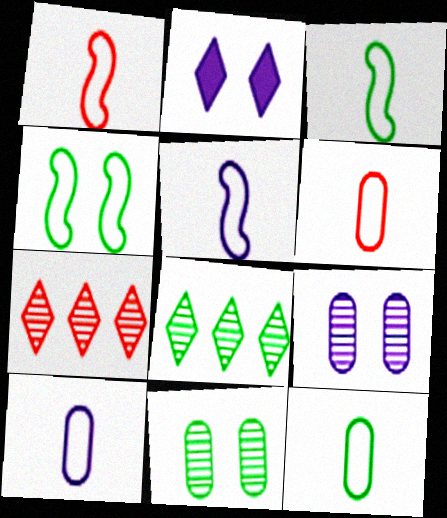[[1, 3, 5], 
[6, 10, 12]]